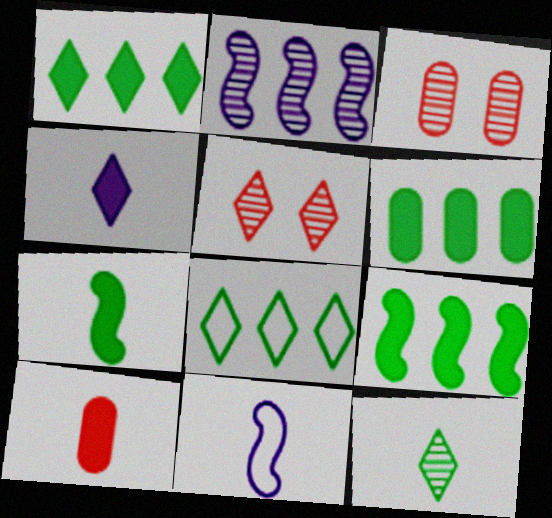[[1, 3, 11], 
[1, 6, 9], 
[2, 3, 12], 
[4, 5, 8], 
[4, 7, 10], 
[5, 6, 11], 
[10, 11, 12]]